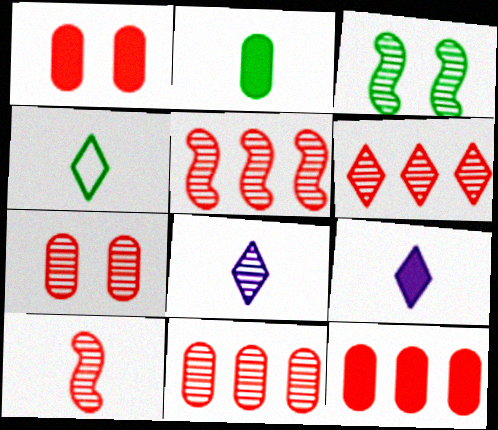[[3, 8, 11], 
[5, 6, 11], 
[6, 7, 10]]